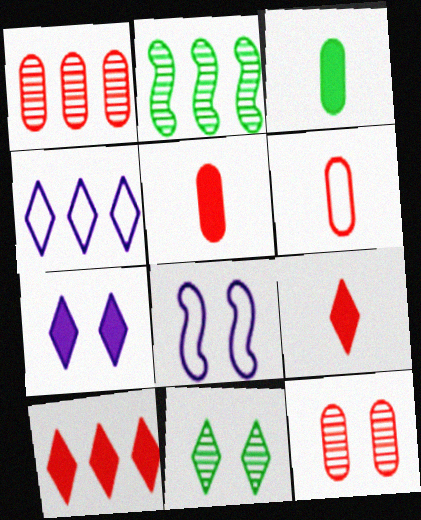[[2, 6, 7], 
[4, 9, 11]]